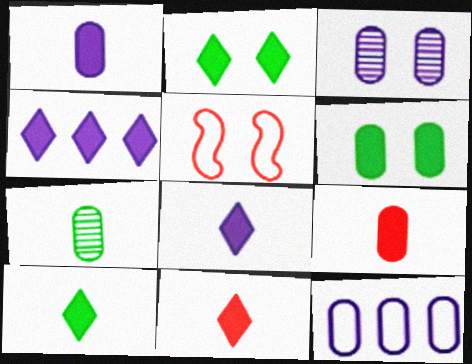[[1, 3, 12], 
[2, 3, 5], 
[2, 4, 11], 
[4, 5, 7], 
[8, 10, 11]]